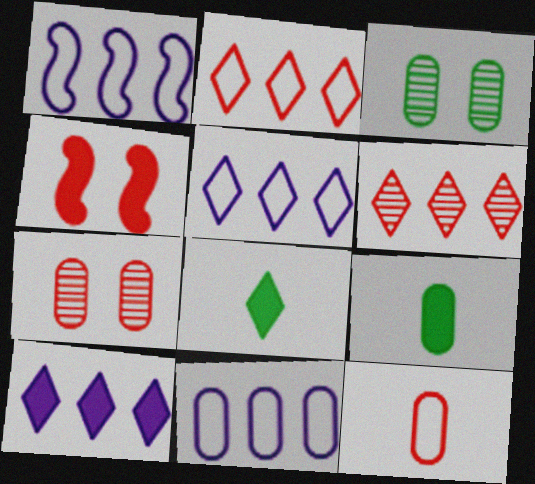[[1, 5, 11], 
[1, 7, 8], 
[4, 6, 12], 
[4, 9, 10], 
[7, 9, 11]]